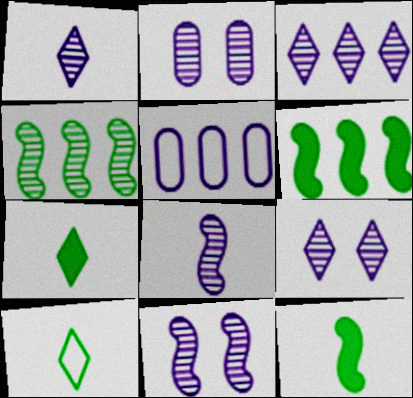[[1, 3, 9], 
[2, 3, 8], 
[2, 9, 11]]